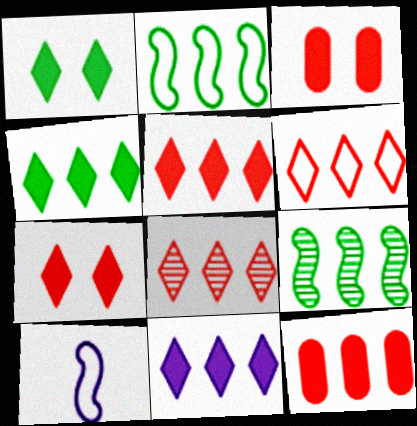[[4, 5, 11], 
[5, 6, 8]]